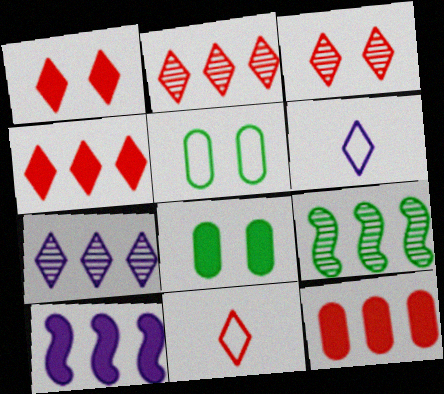[[1, 2, 11], 
[3, 4, 11]]